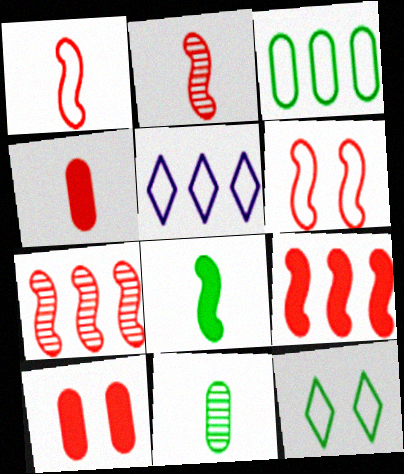[[2, 6, 9]]